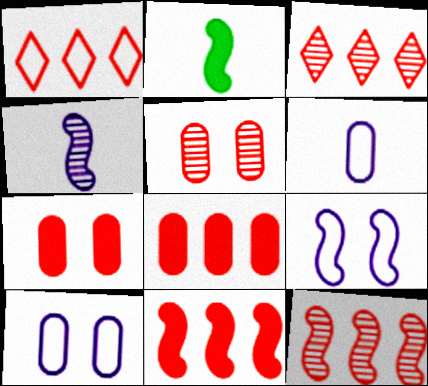[[1, 8, 12], 
[2, 3, 10], 
[2, 9, 12]]